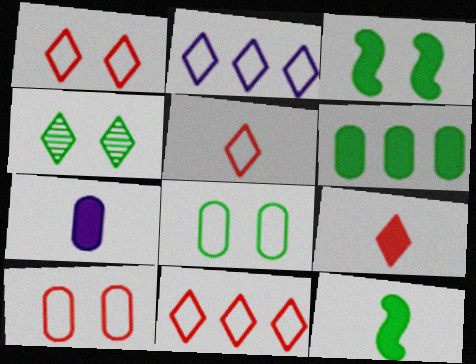[[1, 5, 11], 
[2, 4, 9], 
[3, 4, 8], 
[7, 9, 12]]